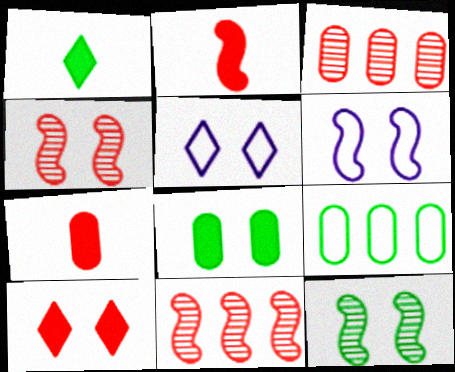[[1, 3, 6], 
[1, 9, 12], 
[4, 5, 8]]